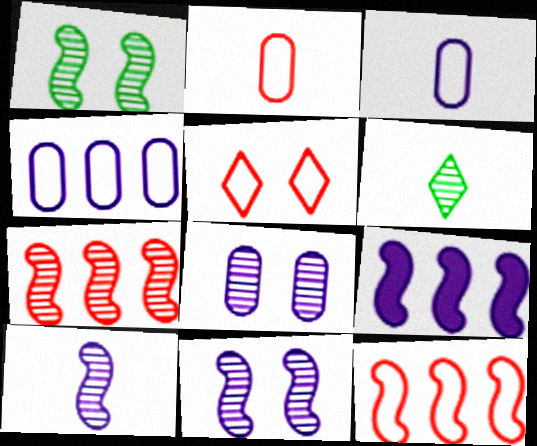[[1, 7, 10], 
[2, 5, 12], 
[6, 7, 8]]